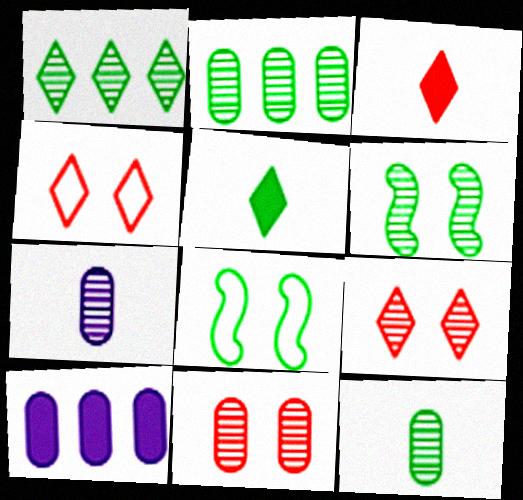[[1, 6, 12], 
[2, 5, 8], 
[2, 7, 11]]